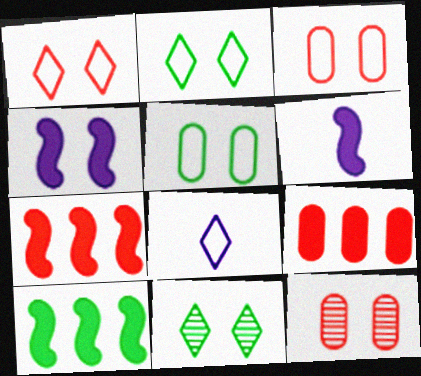[[2, 4, 12], 
[3, 4, 11], 
[8, 10, 12]]